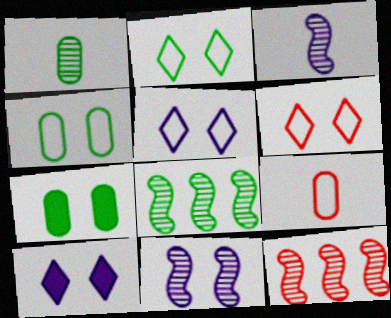[[2, 5, 6], 
[6, 7, 11], 
[8, 9, 10]]